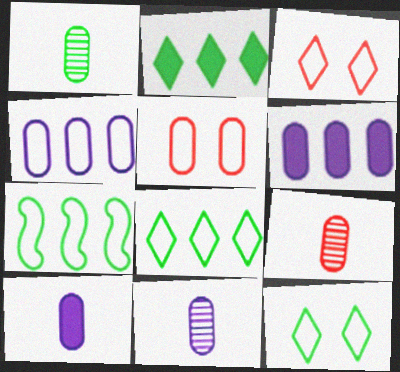[[1, 5, 6], 
[1, 9, 11]]